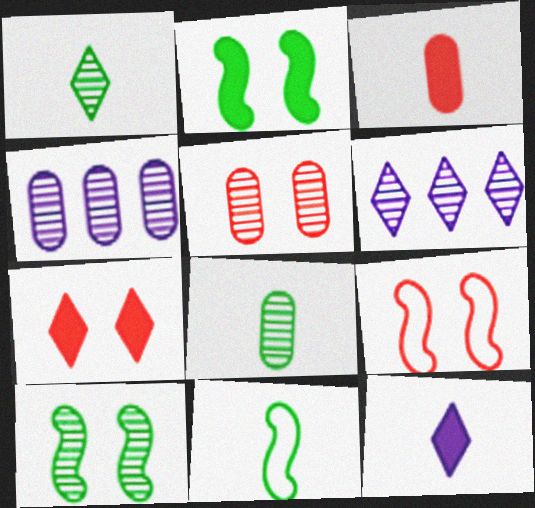[[4, 5, 8], 
[4, 7, 11], 
[5, 7, 9]]